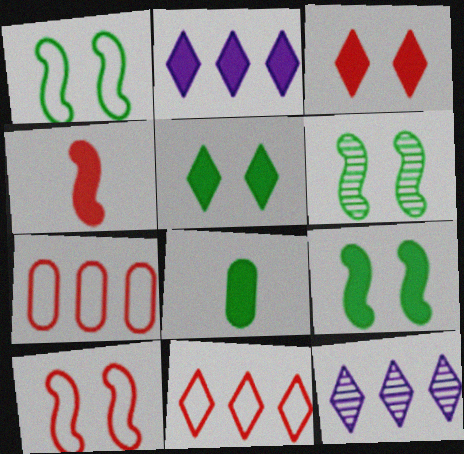[[1, 6, 9], 
[8, 10, 12]]